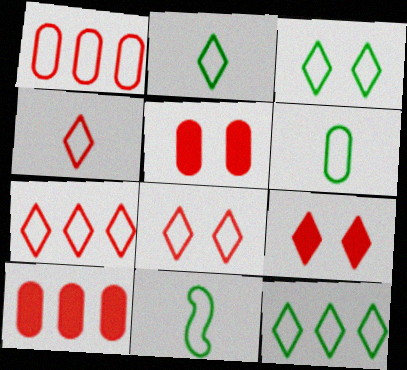[[2, 3, 12], 
[2, 6, 11], 
[4, 7, 8]]